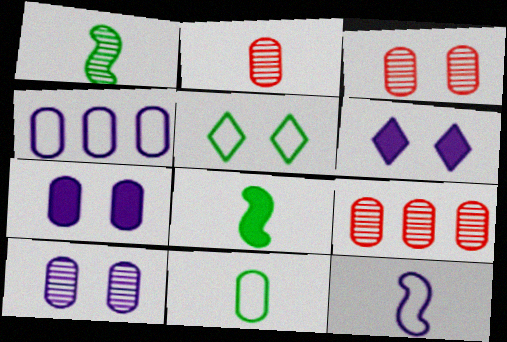[[2, 3, 9], 
[7, 9, 11]]